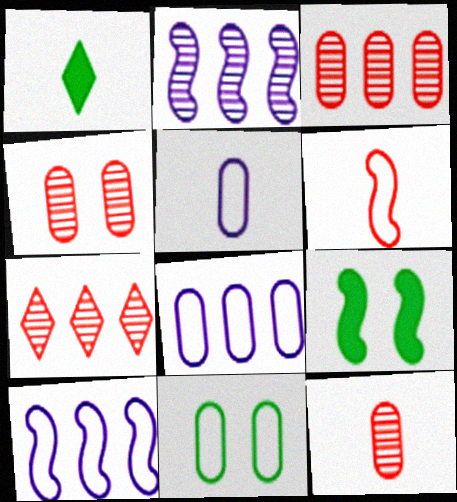[[1, 4, 10], 
[2, 6, 9], 
[3, 4, 12], 
[5, 7, 9]]